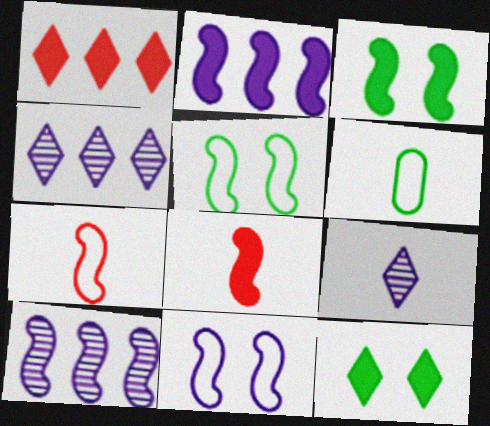[[2, 3, 8], 
[3, 7, 10], 
[5, 8, 10], 
[6, 8, 9]]